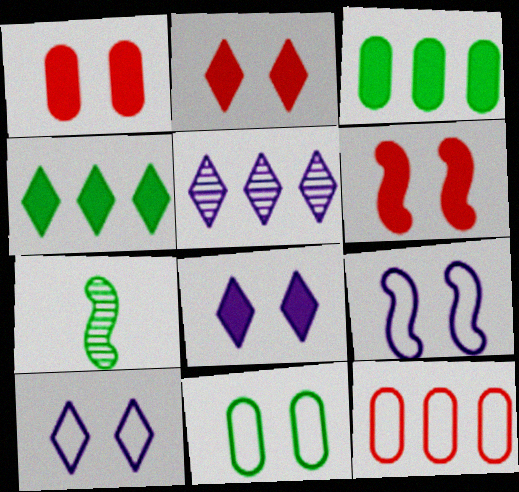[[1, 2, 6], 
[4, 7, 11], 
[7, 8, 12]]